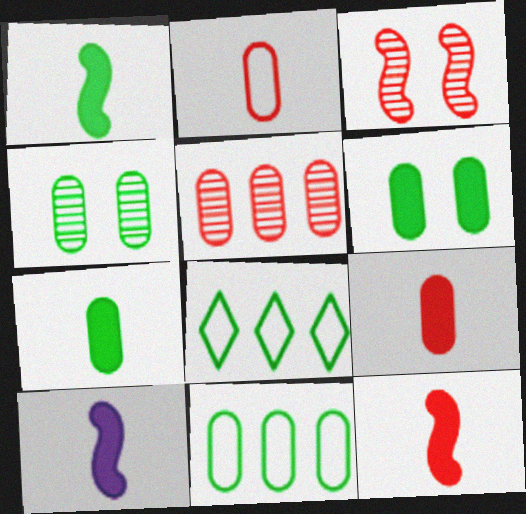[[1, 4, 8], 
[1, 10, 12], 
[4, 7, 11]]